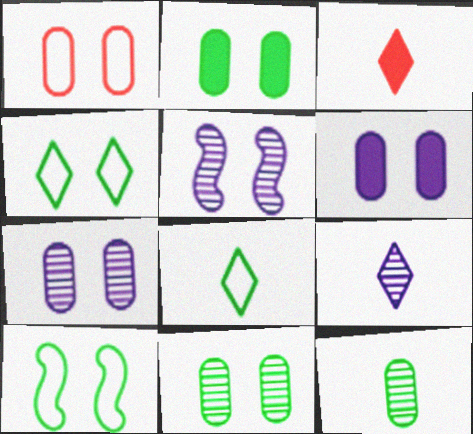[[1, 2, 7], 
[1, 6, 11], 
[3, 8, 9]]